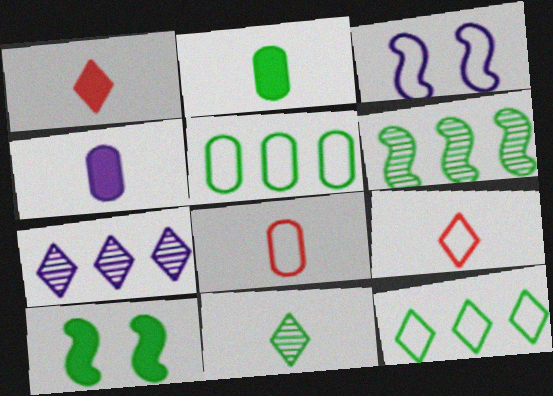[[3, 4, 7], 
[3, 5, 9], 
[3, 8, 12], 
[5, 10, 11], 
[7, 8, 10]]